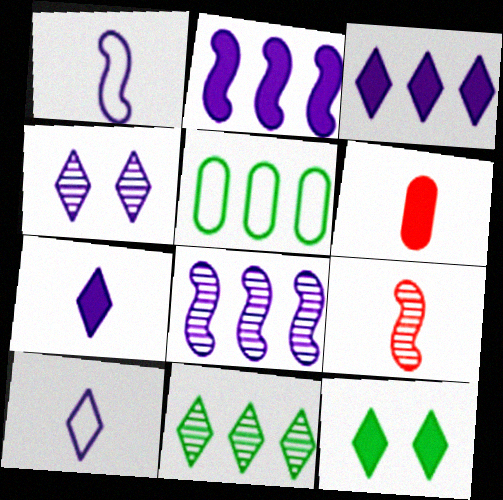[[2, 6, 12], 
[3, 4, 10]]